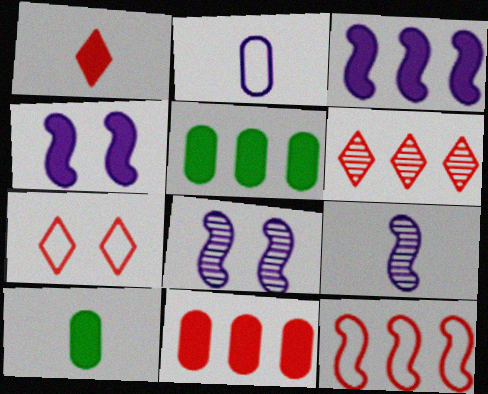[[1, 4, 5], 
[1, 6, 7], 
[5, 7, 9], 
[6, 11, 12]]